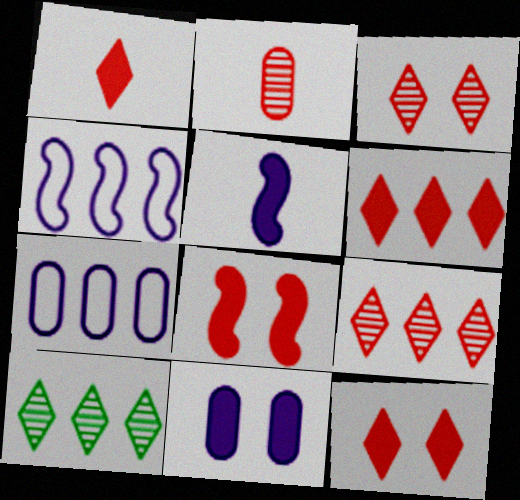[[1, 6, 12]]